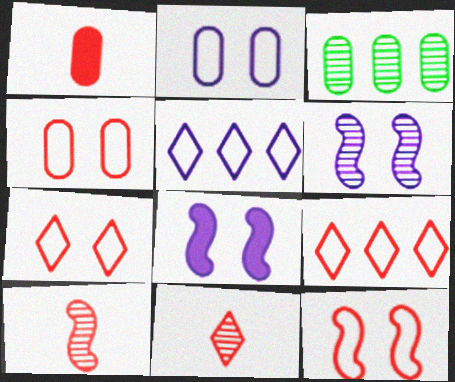[[1, 2, 3], 
[3, 6, 11], 
[4, 7, 12]]